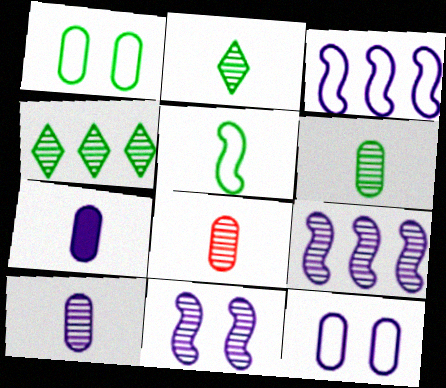[[4, 8, 11], 
[6, 8, 10]]